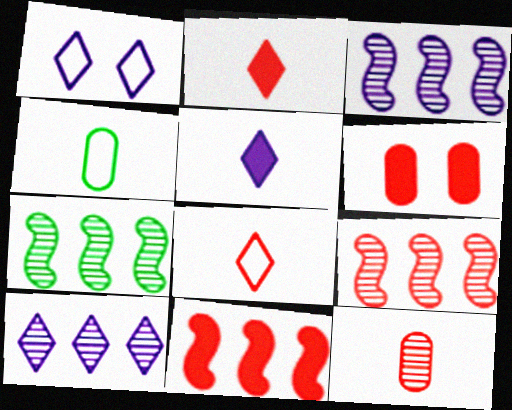[[1, 5, 10], 
[2, 6, 11], 
[3, 7, 9], 
[6, 8, 9]]